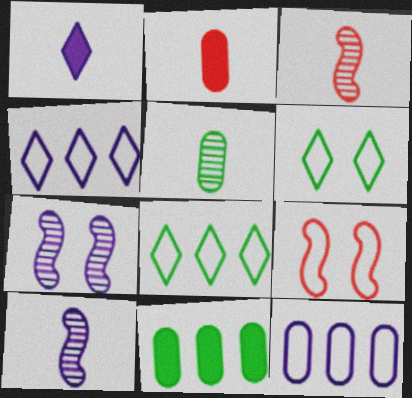[[1, 7, 12], 
[2, 7, 8]]